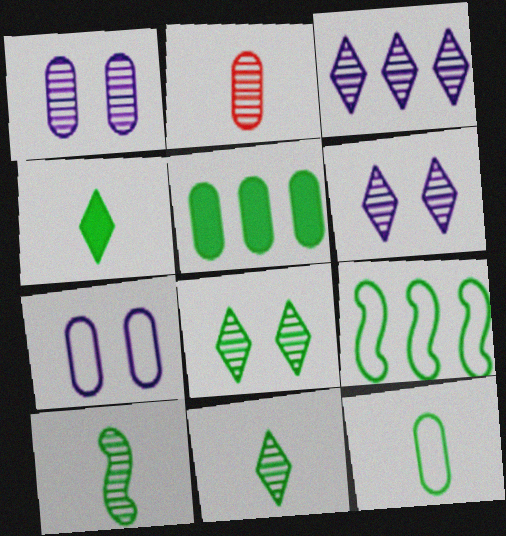[[2, 5, 7], 
[4, 10, 12]]